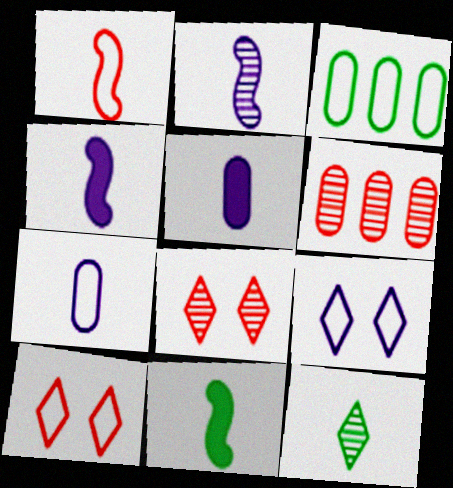[[1, 2, 11], 
[1, 3, 9], 
[1, 5, 12], 
[3, 4, 8], 
[6, 9, 11]]